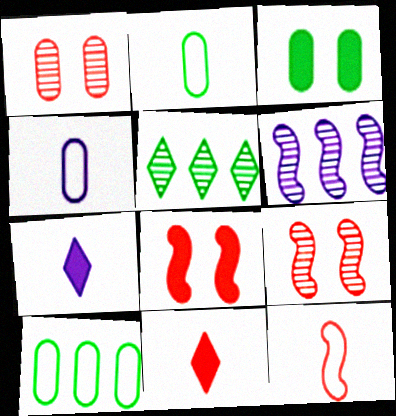[[4, 5, 8], 
[7, 9, 10]]